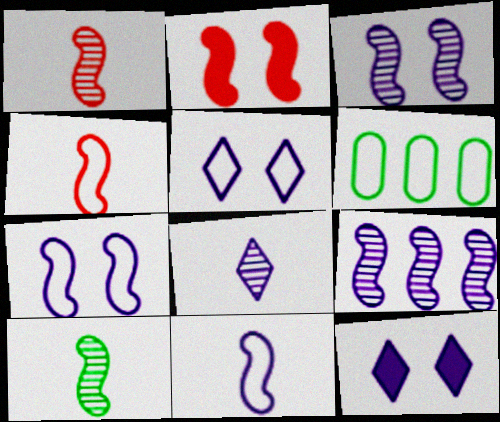[[1, 6, 12], 
[2, 6, 8], 
[4, 5, 6]]